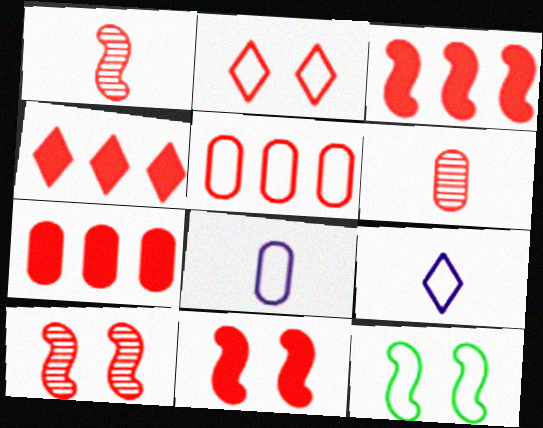[[1, 2, 7], 
[2, 3, 6], 
[3, 4, 7], 
[5, 9, 12]]